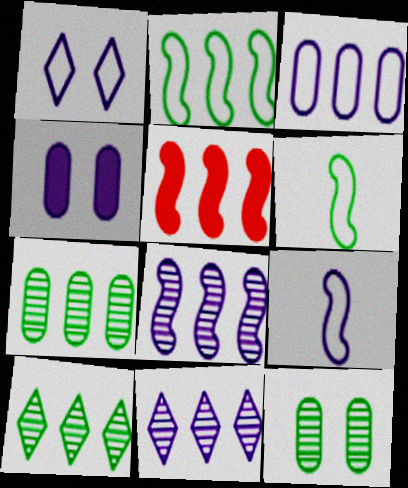[[1, 3, 9], 
[2, 5, 8], 
[3, 5, 10], 
[4, 9, 11]]